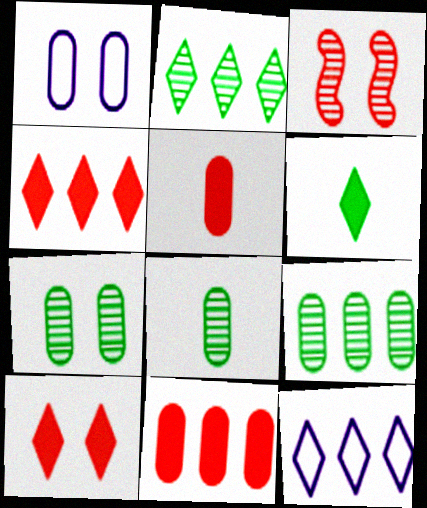[[1, 5, 9], 
[1, 8, 11], 
[2, 4, 12], 
[7, 8, 9]]